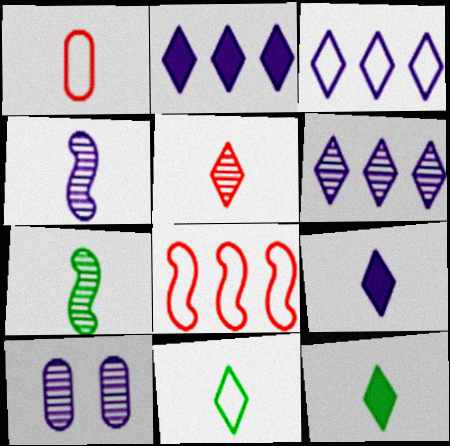[[1, 4, 12], 
[1, 7, 9], 
[2, 3, 6], 
[4, 6, 10], 
[5, 9, 11], 
[8, 10, 12]]